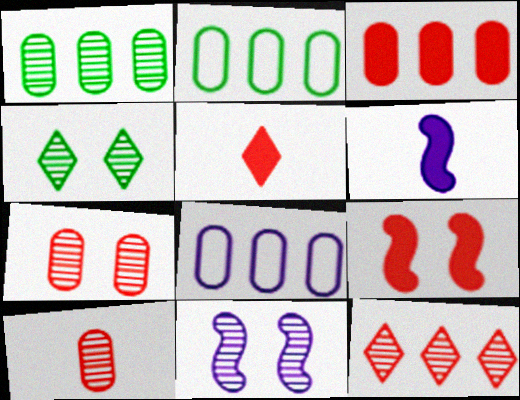[[1, 3, 8], 
[2, 5, 11], 
[3, 5, 9], 
[4, 7, 11]]